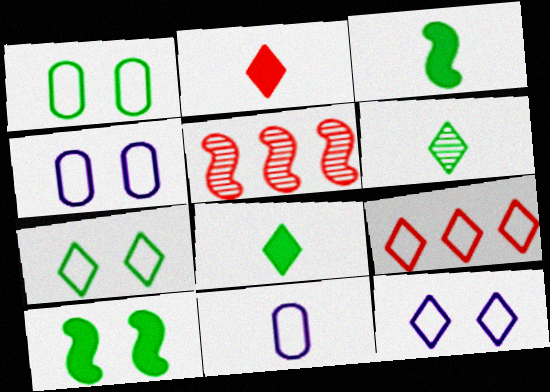[[4, 5, 8]]